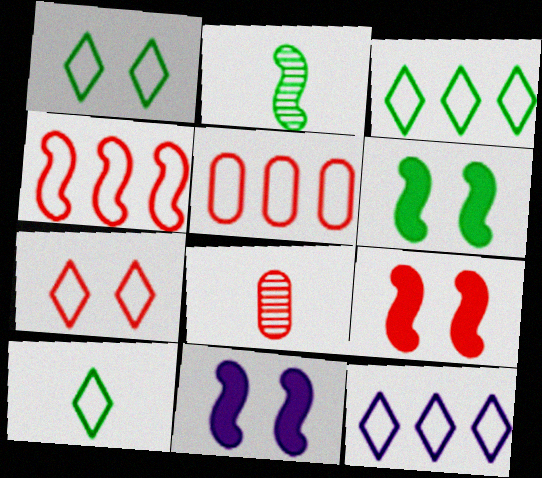[[1, 3, 10], 
[2, 4, 11], 
[3, 8, 11], 
[6, 8, 12], 
[6, 9, 11], 
[7, 10, 12]]